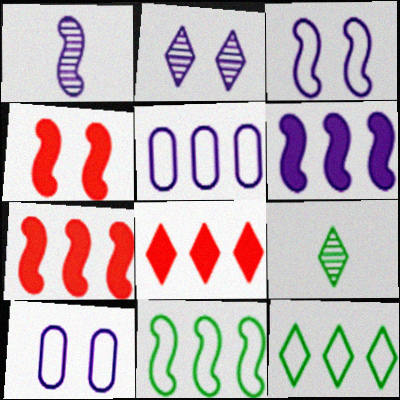[[1, 3, 6], 
[1, 4, 11], 
[4, 5, 9], 
[7, 9, 10]]